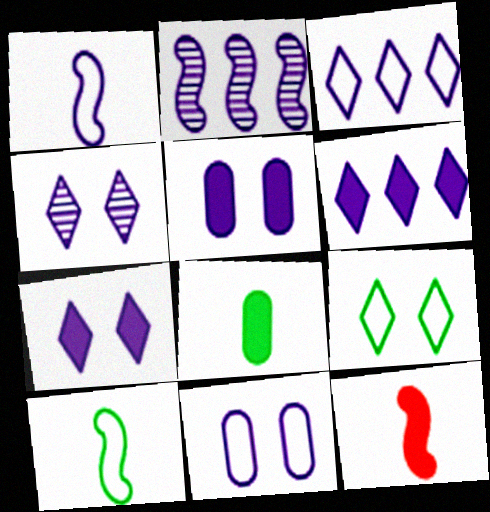[[1, 3, 11]]